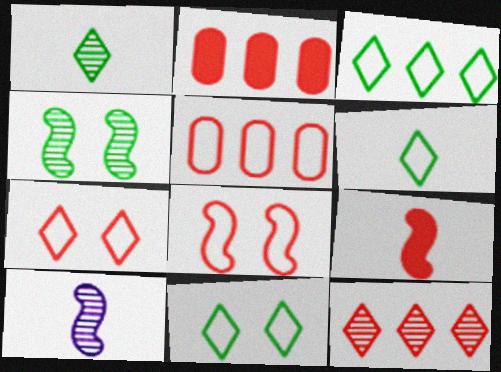[[2, 10, 11], 
[3, 6, 11]]